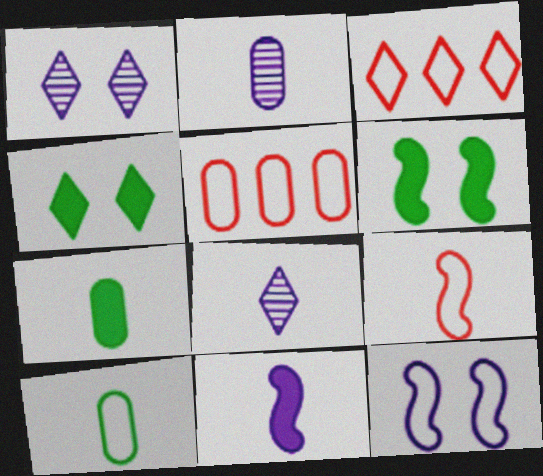[[2, 3, 6], 
[3, 4, 8], 
[3, 10, 12], 
[5, 6, 8], 
[7, 8, 9]]